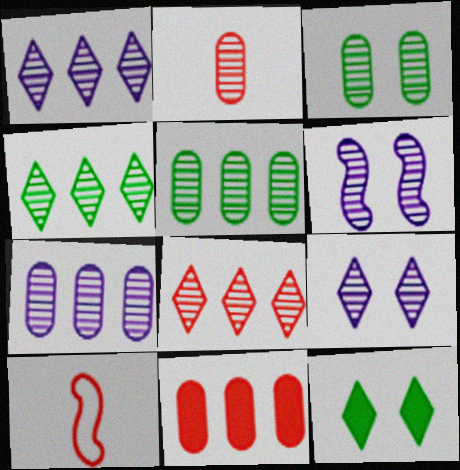[[1, 4, 8], 
[2, 3, 7], 
[2, 4, 6], 
[7, 10, 12]]